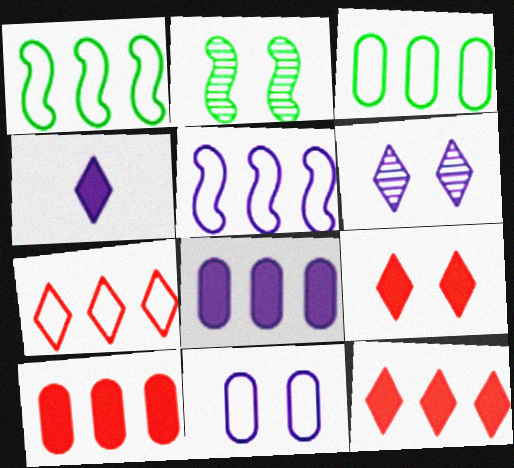[[2, 9, 11], 
[3, 5, 7]]